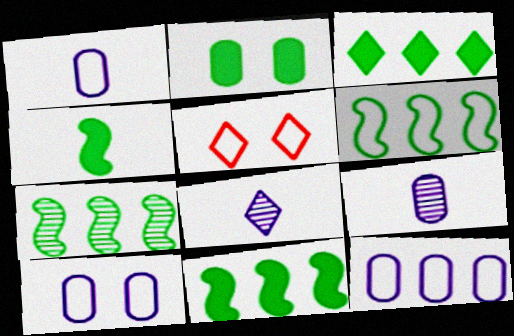[[1, 5, 6], 
[1, 10, 12], 
[2, 3, 4], 
[3, 5, 8], 
[5, 9, 11], 
[6, 7, 11]]